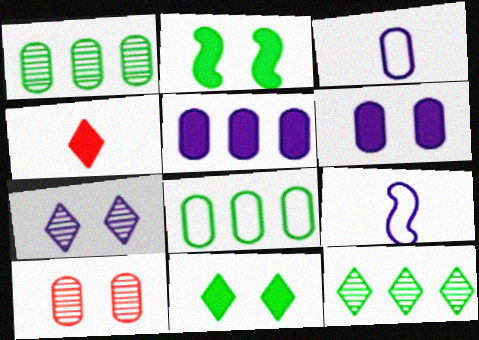[[2, 4, 5], 
[5, 7, 9]]